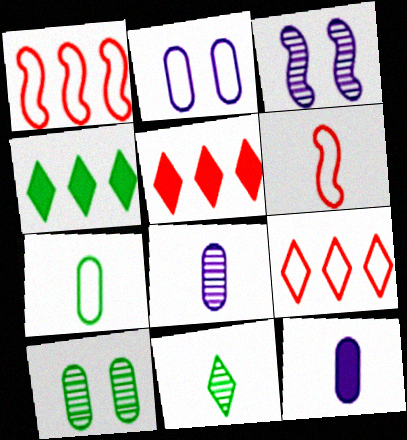[[3, 5, 7], 
[6, 11, 12]]